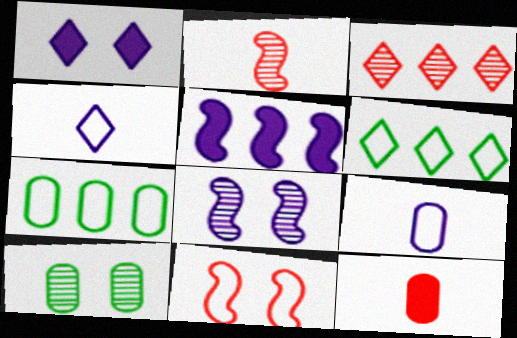[[1, 2, 7], 
[1, 10, 11], 
[3, 5, 7], 
[3, 11, 12], 
[4, 7, 11], 
[6, 8, 12], 
[6, 9, 11]]